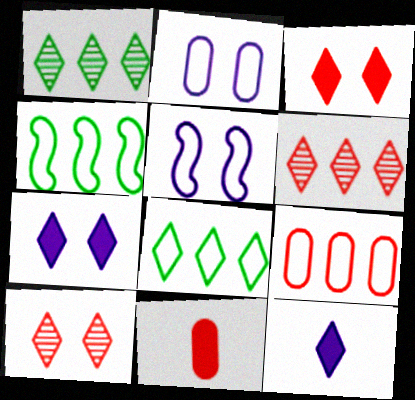[[1, 5, 11], 
[8, 10, 12]]